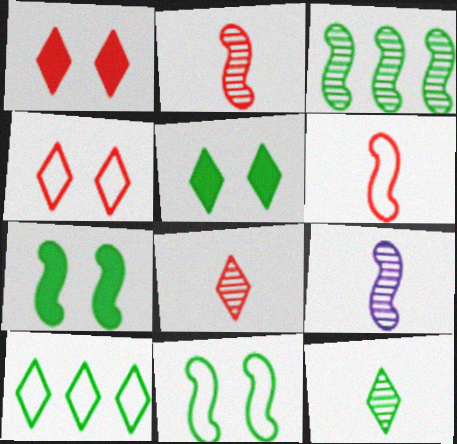[[5, 10, 12]]